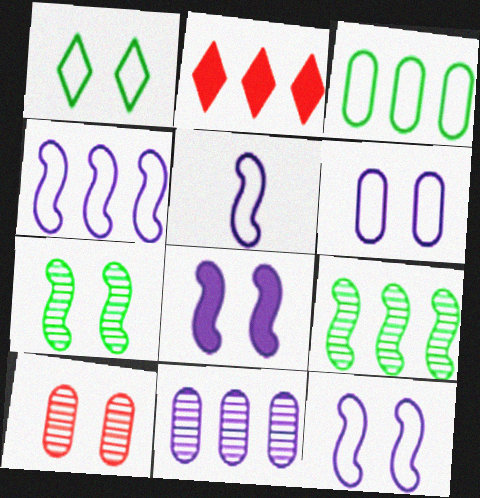[[1, 8, 10], 
[4, 5, 12]]